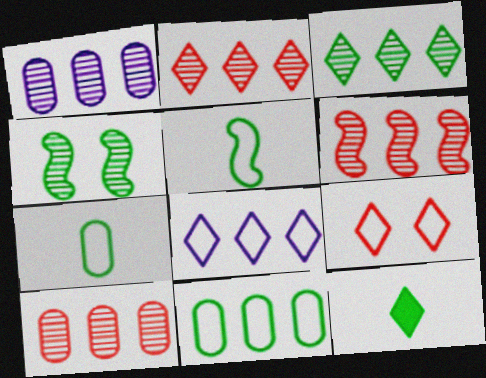[[1, 3, 6], 
[2, 6, 10], 
[4, 11, 12]]